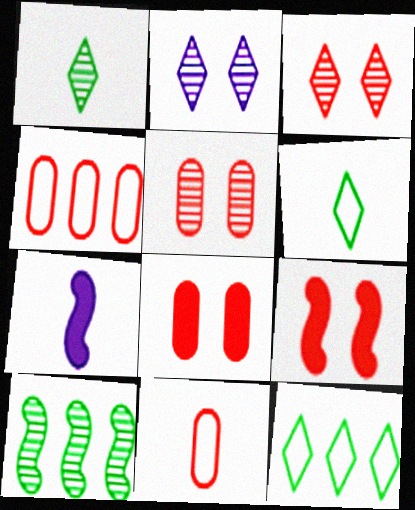[[1, 7, 11], 
[5, 7, 12]]